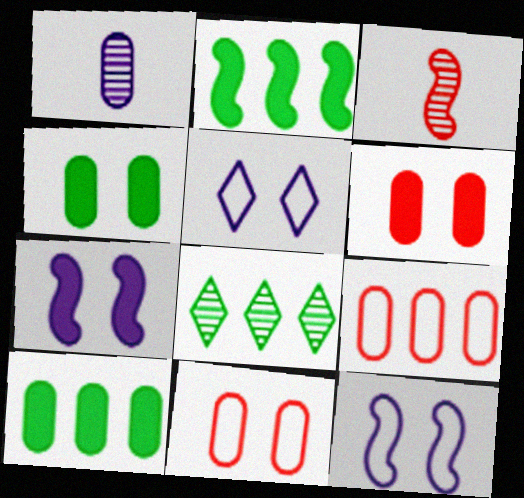[[1, 4, 9], 
[1, 10, 11], 
[2, 3, 12], 
[3, 5, 10]]